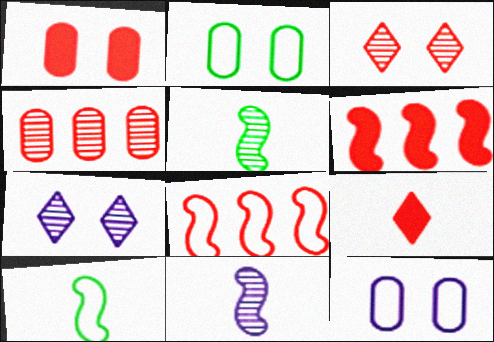[[1, 6, 9], 
[4, 5, 7]]